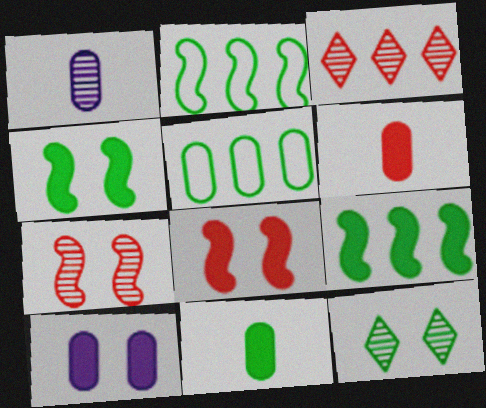[[2, 11, 12]]